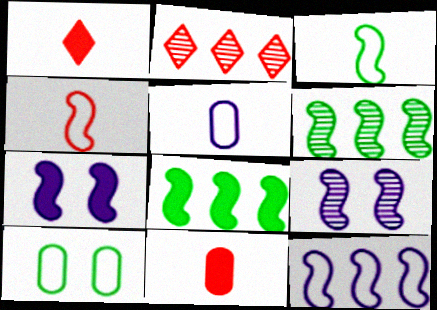[[4, 6, 7], 
[4, 8, 9]]